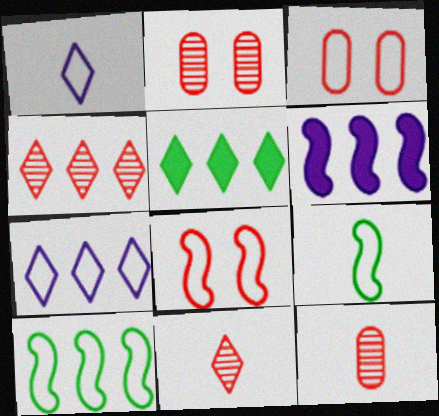[[1, 3, 10], 
[3, 7, 9], 
[4, 5, 7]]